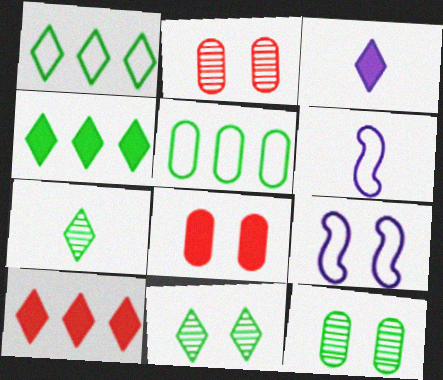[[2, 4, 6], 
[6, 10, 12], 
[8, 9, 11]]